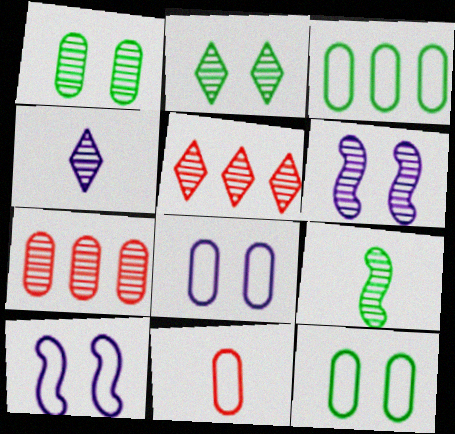[[2, 4, 5], 
[3, 8, 11]]